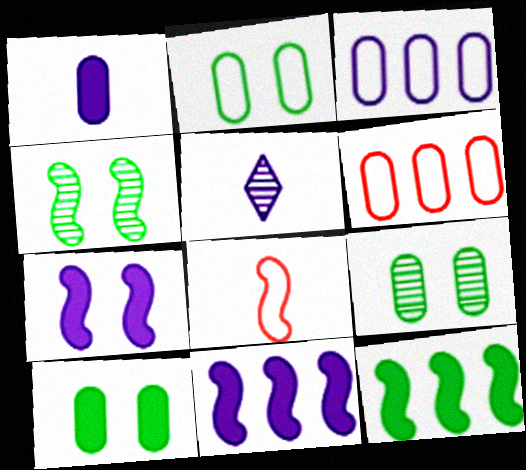[[1, 6, 9], 
[2, 9, 10], 
[3, 5, 7], 
[4, 8, 11]]